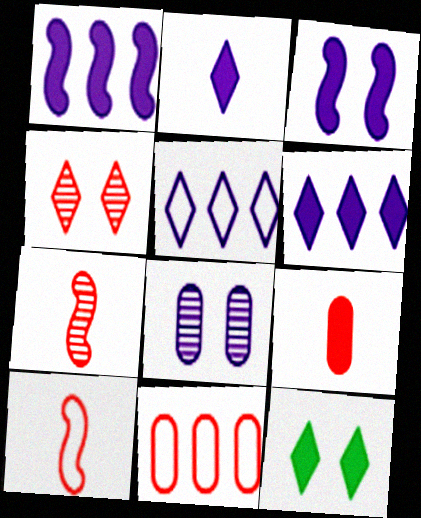[[1, 9, 12]]